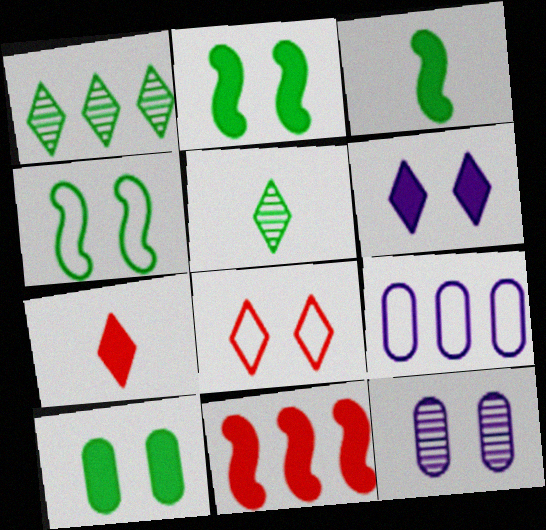[[1, 9, 11], 
[2, 8, 12]]